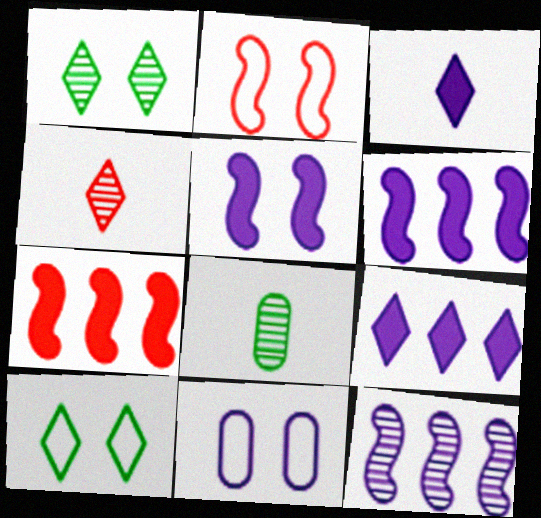[[2, 8, 9], 
[2, 10, 11], 
[3, 11, 12], 
[4, 9, 10]]